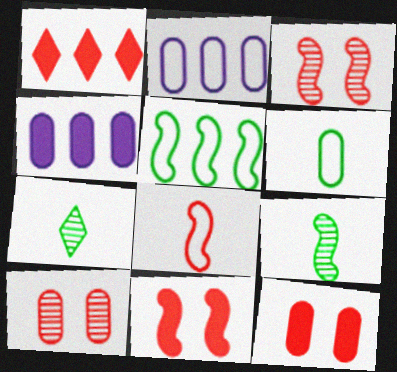[[1, 8, 10], 
[2, 7, 11], 
[4, 6, 10]]